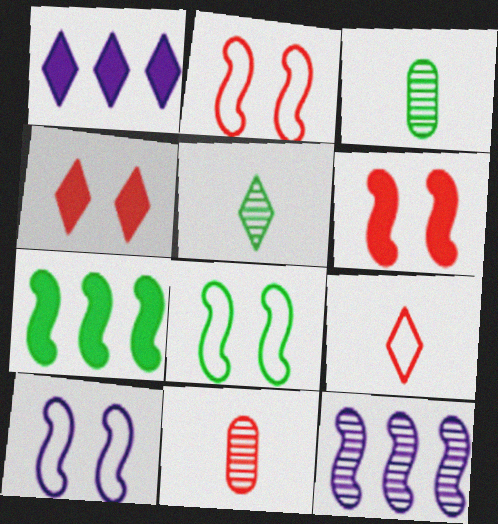[[1, 2, 3], 
[1, 8, 11], 
[2, 8, 10]]